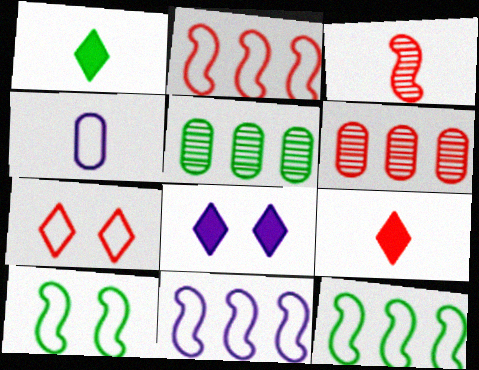[[1, 3, 4], 
[1, 5, 10], 
[2, 11, 12], 
[4, 7, 12]]